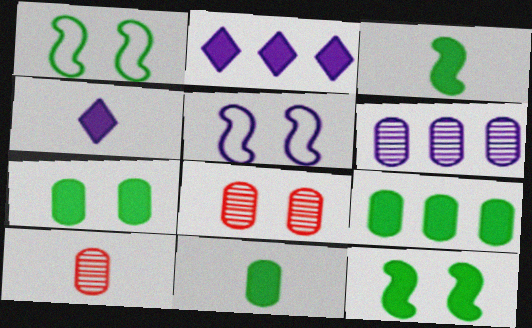[[1, 2, 10], 
[4, 5, 6], 
[7, 9, 11]]